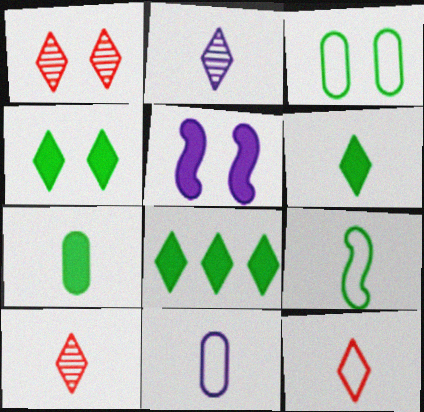[[1, 3, 5], 
[2, 6, 12], 
[4, 6, 8], 
[9, 11, 12]]